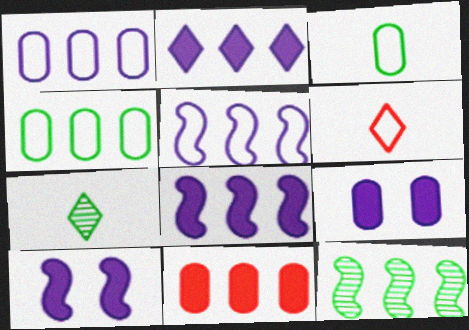[[6, 9, 12]]